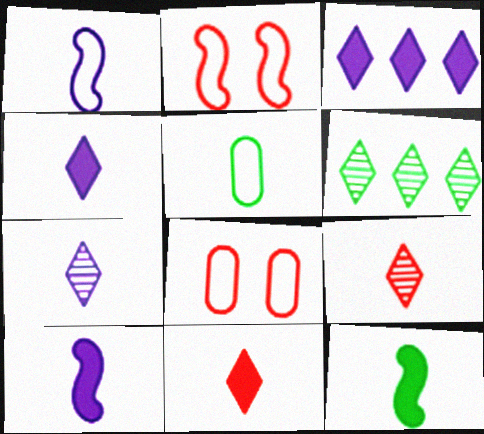[[5, 9, 10], 
[6, 8, 10]]